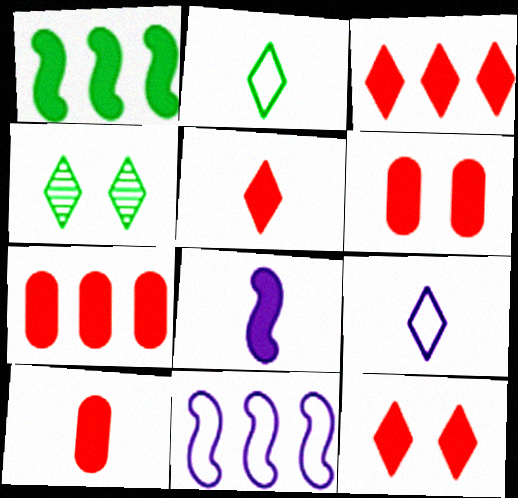[[3, 4, 9], 
[3, 5, 12], 
[4, 10, 11], 
[6, 7, 10]]